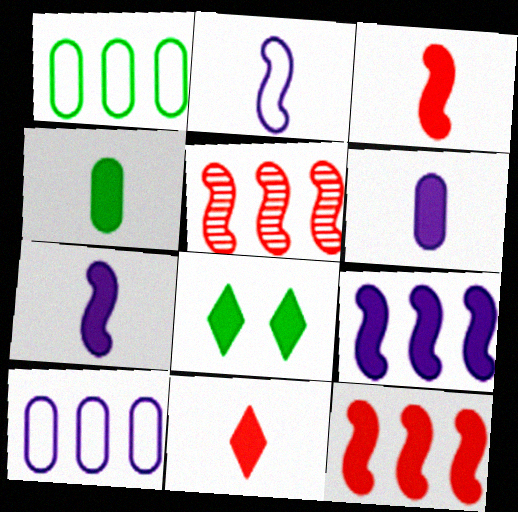[[4, 7, 11], 
[6, 8, 12]]